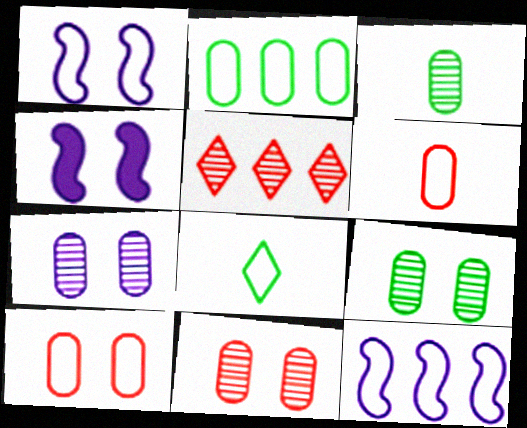[[7, 9, 11], 
[8, 10, 12]]